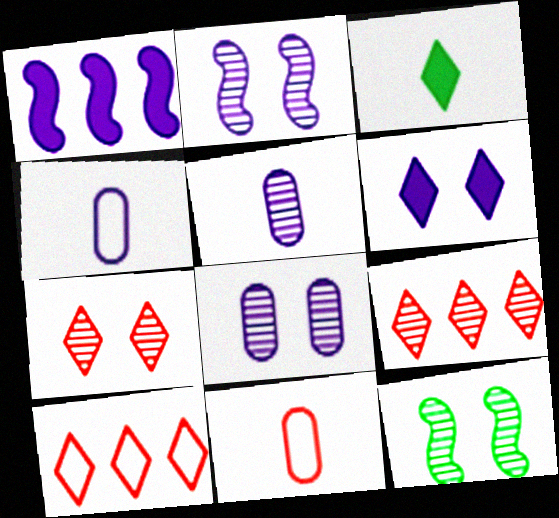[[5, 9, 12], 
[7, 8, 12]]